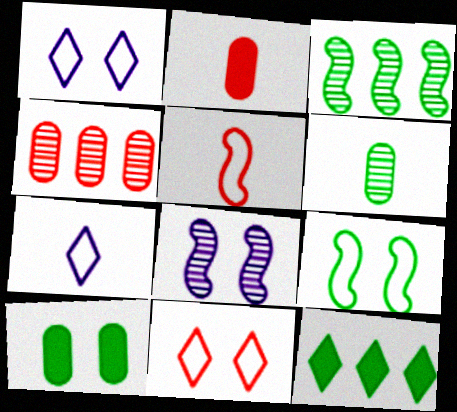[[1, 2, 3], 
[6, 9, 12], 
[8, 10, 11]]